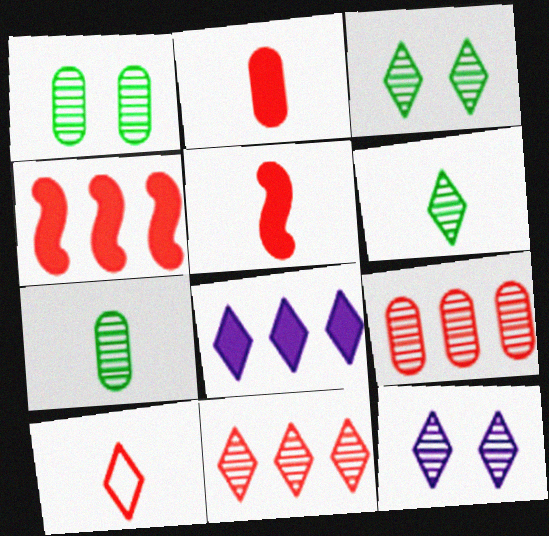[[3, 8, 10], 
[6, 11, 12]]